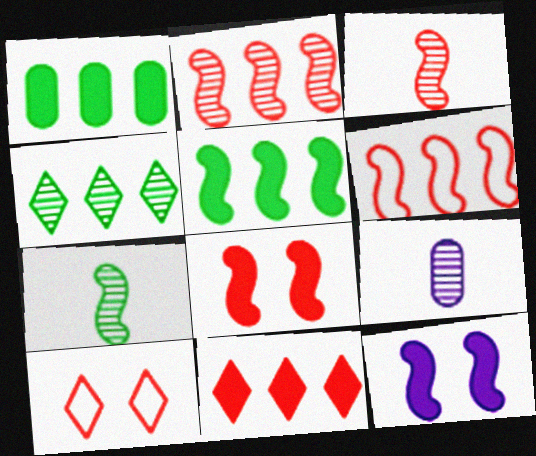[[3, 6, 8], 
[5, 9, 10], 
[6, 7, 12]]